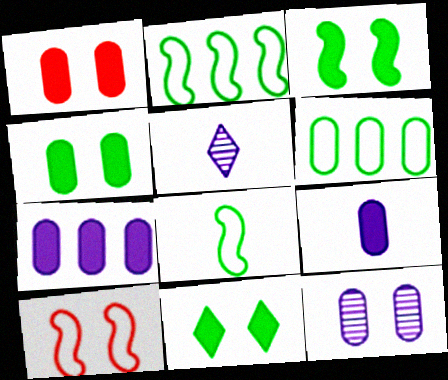[[1, 2, 5], 
[3, 4, 11], 
[10, 11, 12]]